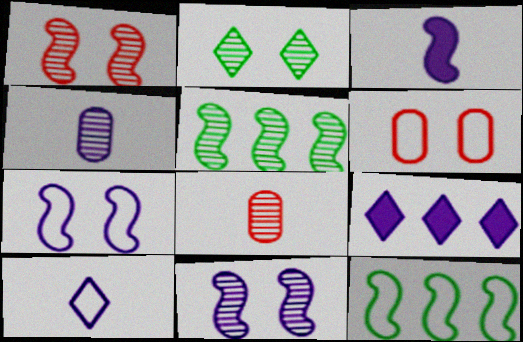[[1, 3, 12], 
[3, 4, 10], 
[4, 7, 9], 
[6, 10, 12]]